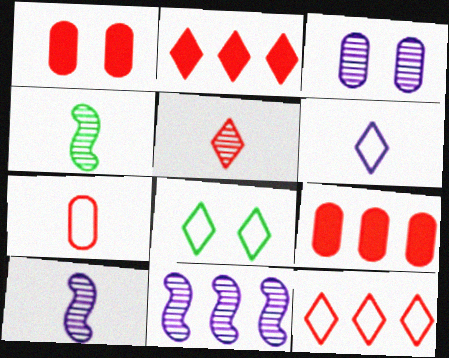[[6, 8, 12], 
[8, 9, 10]]